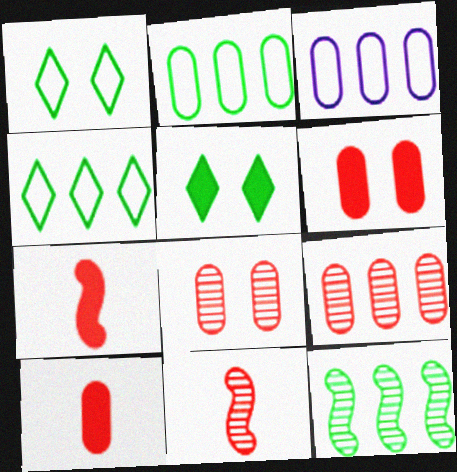[[3, 5, 11]]